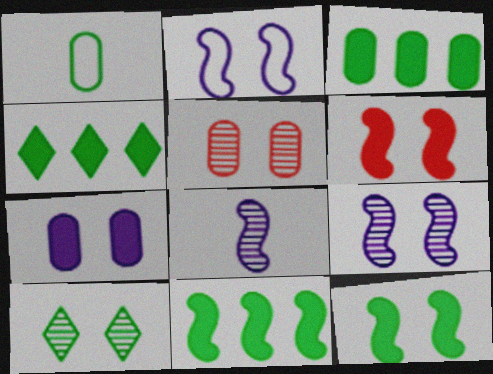[[1, 10, 11], 
[3, 4, 11], 
[5, 9, 10]]